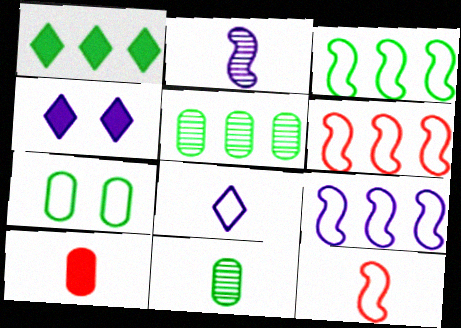[[1, 3, 5], 
[3, 6, 9], 
[4, 5, 12], 
[4, 6, 11], 
[6, 7, 8]]